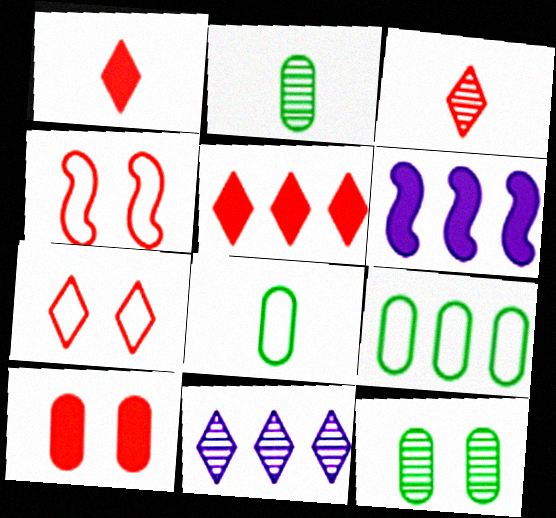[[2, 6, 7], 
[3, 5, 7]]